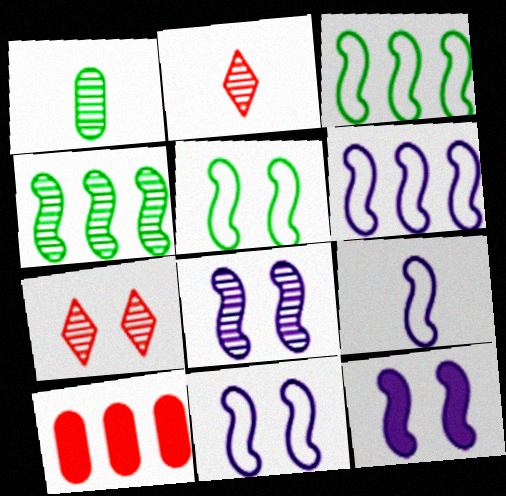[[6, 9, 11], 
[8, 11, 12]]